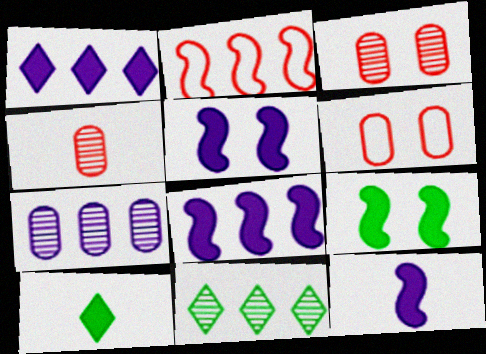[[5, 8, 12], 
[6, 11, 12]]